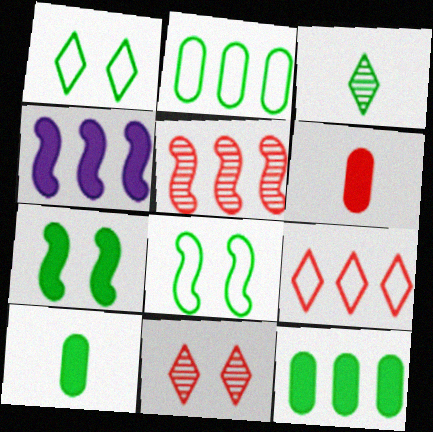[[2, 3, 7], 
[3, 8, 12]]